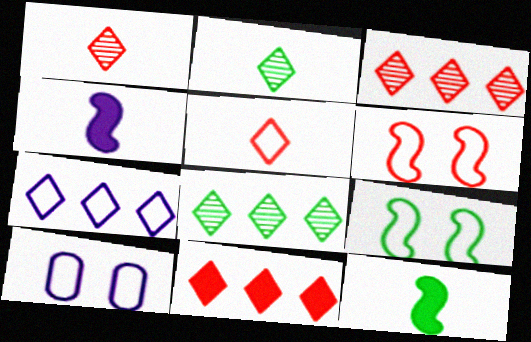[[3, 10, 12], 
[7, 8, 11]]